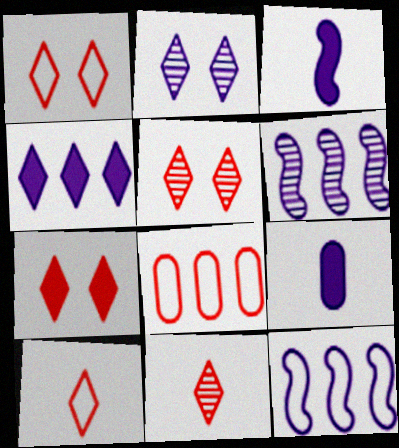[[1, 5, 7], 
[2, 9, 12]]